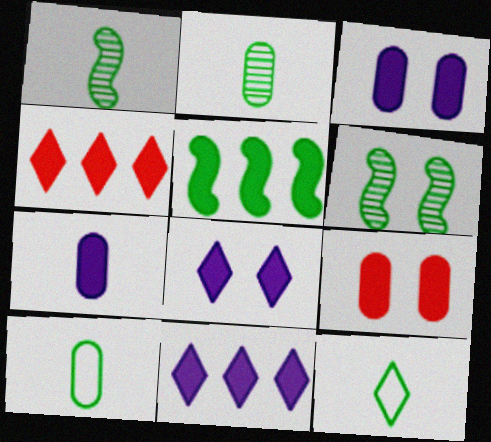[]